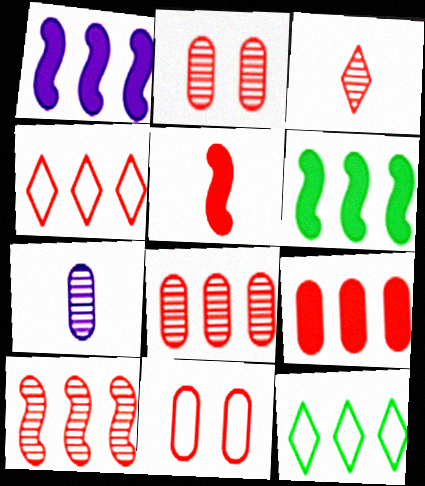[[1, 8, 12], 
[2, 3, 10], 
[2, 4, 5], 
[4, 9, 10]]